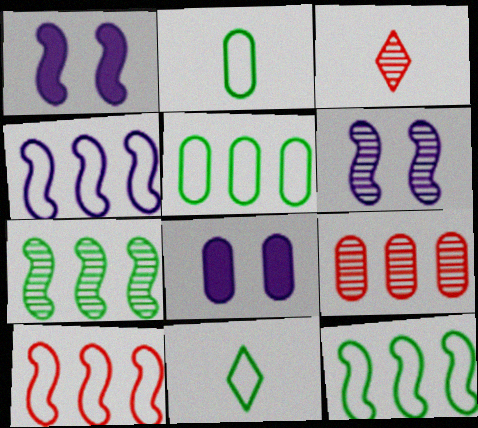[[1, 3, 5], 
[1, 9, 11], 
[2, 8, 9], 
[3, 8, 12], 
[4, 10, 12]]